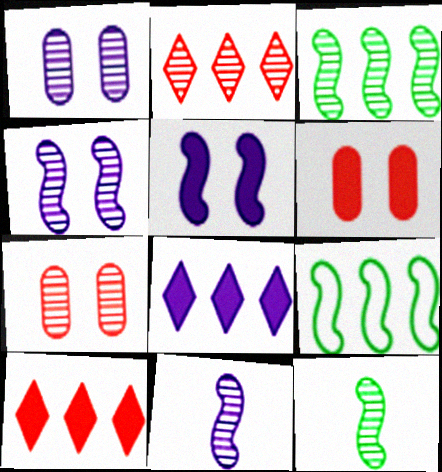[[1, 2, 12]]